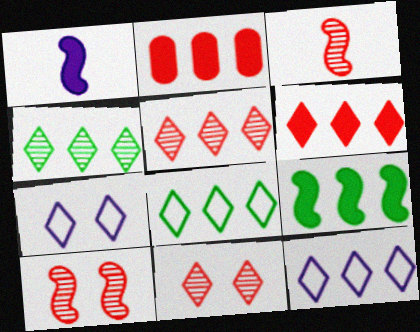[[4, 6, 12]]